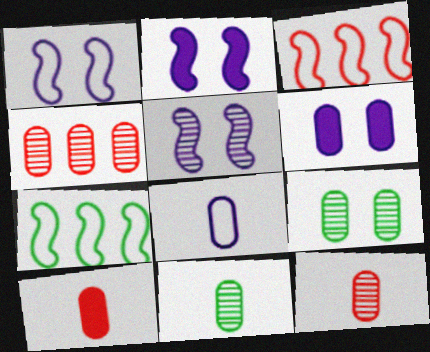[[1, 2, 5], 
[8, 10, 11]]